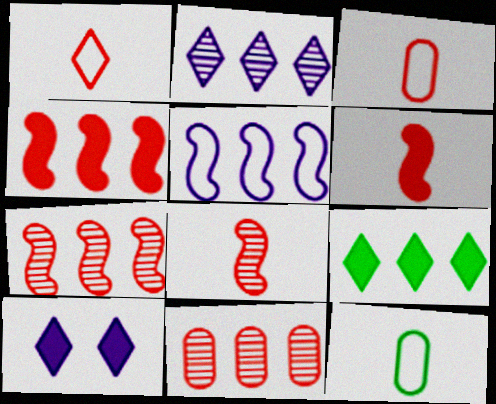[[5, 9, 11], 
[7, 10, 12]]